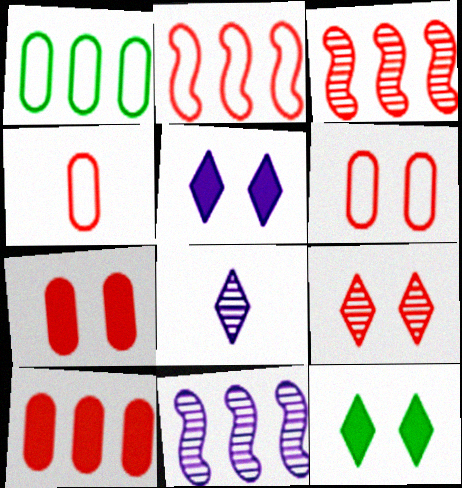[[4, 11, 12]]